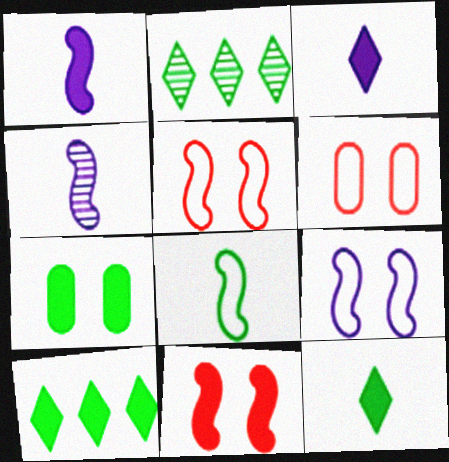[[1, 2, 6], 
[2, 7, 8], 
[4, 6, 10]]